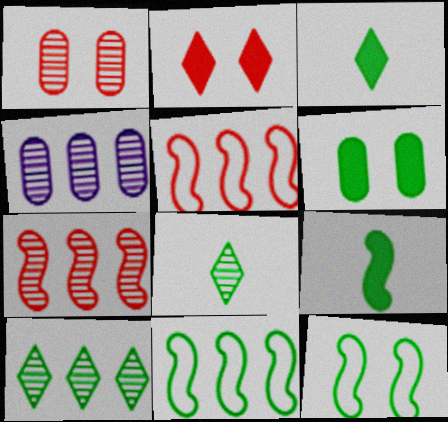[[4, 7, 10], 
[6, 8, 11]]